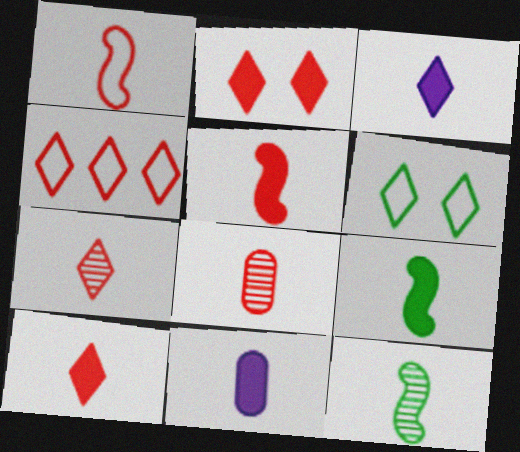[[1, 8, 10], 
[2, 4, 7], 
[9, 10, 11]]